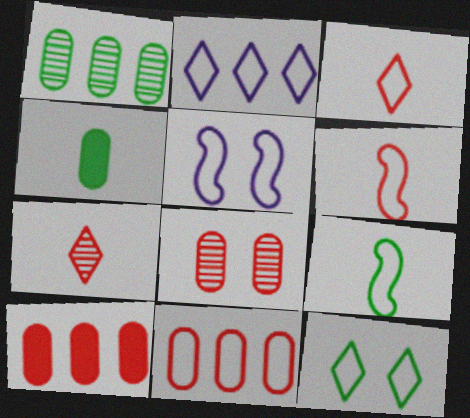[[2, 3, 12]]